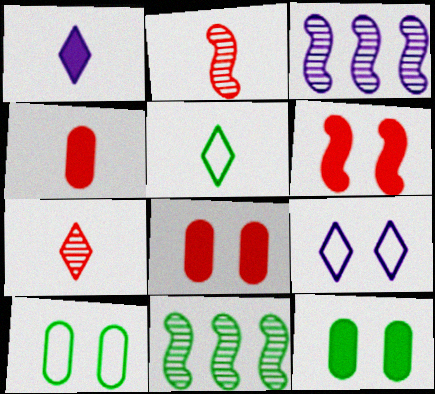[[1, 5, 7], 
[3, 5, 8], 
[4, 9, 11], 
[5, 11, 12]]